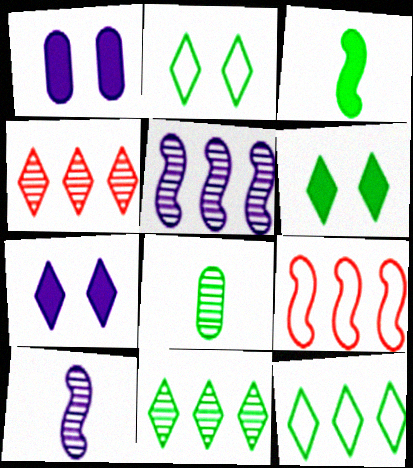[[7, 8, 9]]